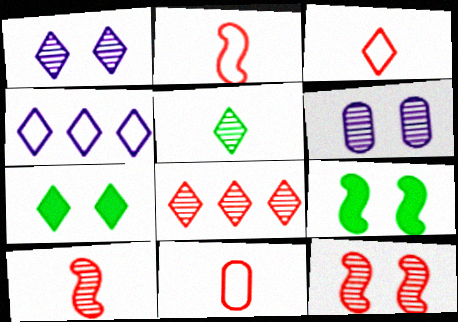[[1, 5, 8], 
[2, 3, 11]]